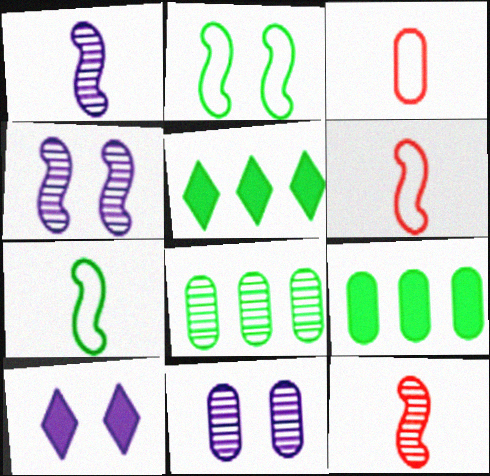[[3, 4, 5], 
[3, 9, 11], 
[5, 6, 11], 
[6, 8, 10]]